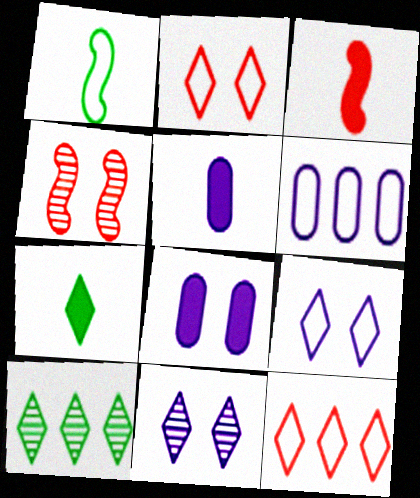[[1, 2, 6], 
[3, 5, 7], 
[4, 6, 7], 
[7, 11, 12]]